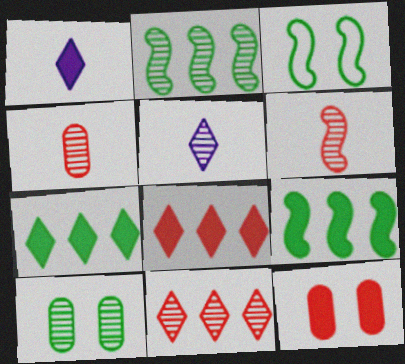[[1, 9, 12]]